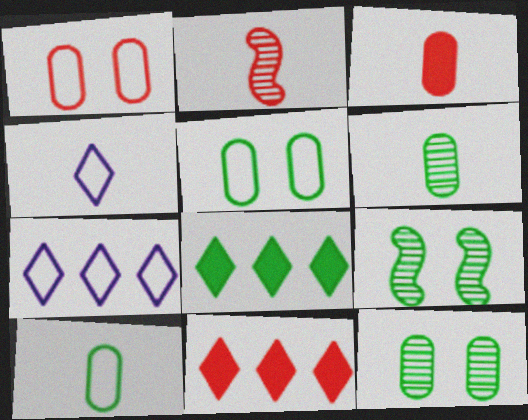[[1, 2, 11], 
[3, 7, 9], 
[8, 9, 10]]